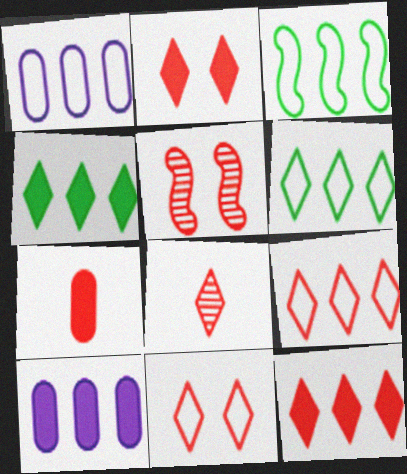[[1, 3, 9], 
[2, 8, 9], 
[5, 7, 9], 
[8, 11, 12]]